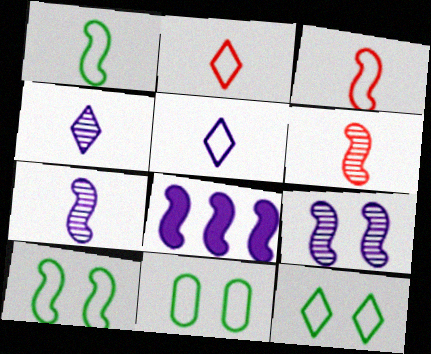[[6, 8, 10], 
[10, 11, 12]]